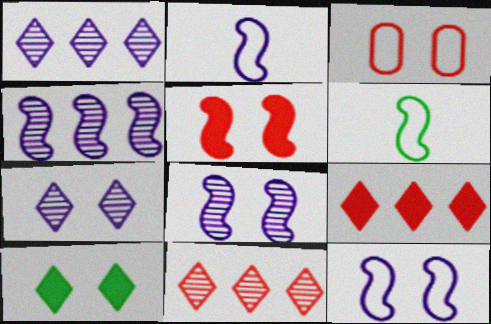[[3, 8, 10], 
[4, 5, 6]]